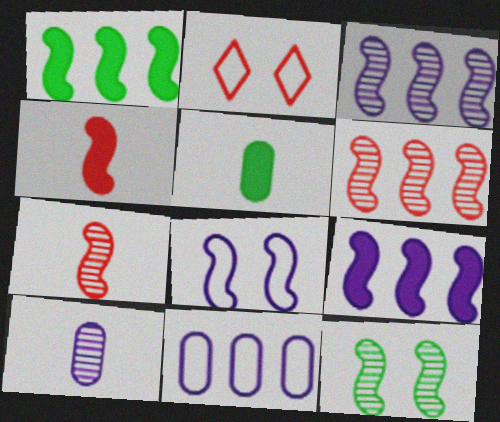[[1, 2, 10], 
[1, 7, 8], 
[2, 3, 5], 
[3, 7, 12]]